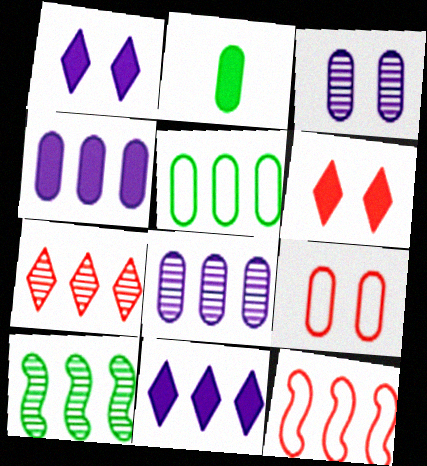[[2, 8, 9], 
[7, 8, 10]]